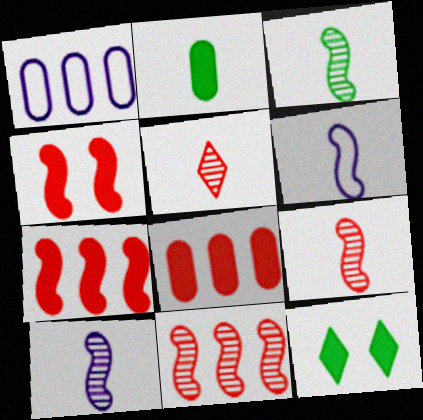[[1, 9, 12], 
[2, 5, 6], 
[3, 9, 10]]